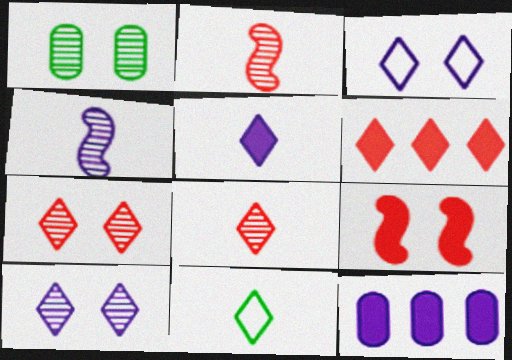[[1, 3, 9], 
[3, 4, 12], 
[5, 8, 11], 
[6, 10, 11]]